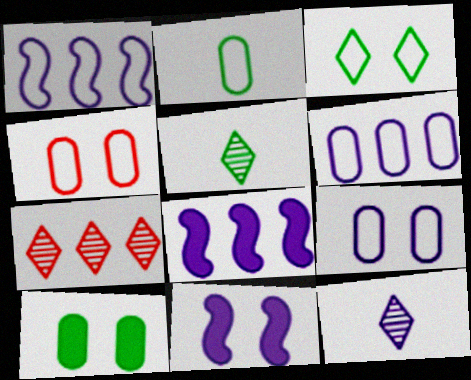[[2, 4, 6], 
[2, 7, 11], 
[4, 5, 8], 
[6, 11, 12], 
[8, 9, 12]]